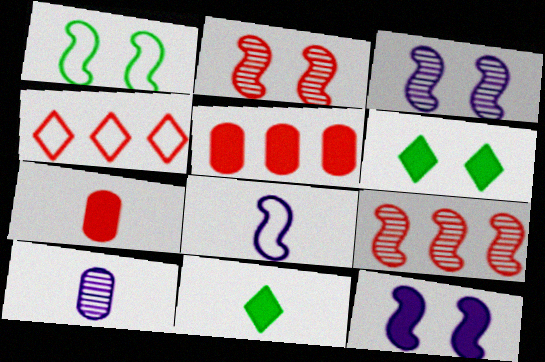[[1, 2, 12], 
[2, 4, 7], 
[4, 5, 9], 
[5, 11, 12]]